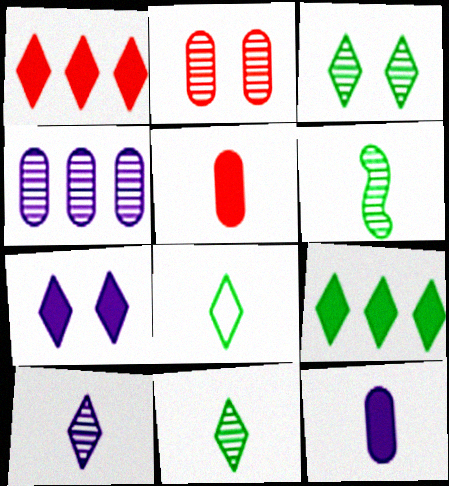[[3, 8, 9]]